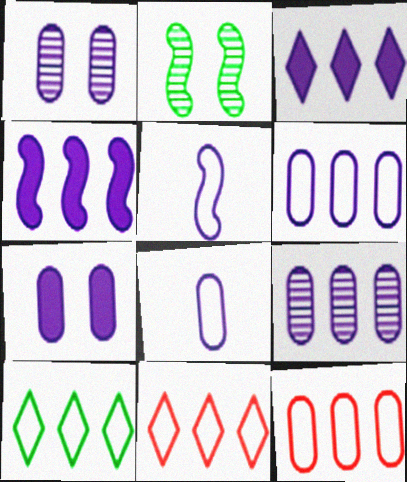[[1, 3, 5], 
[7, 8, 9]]